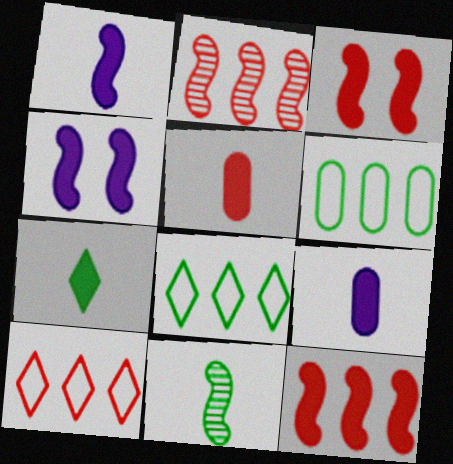[[1, 5, 7]]